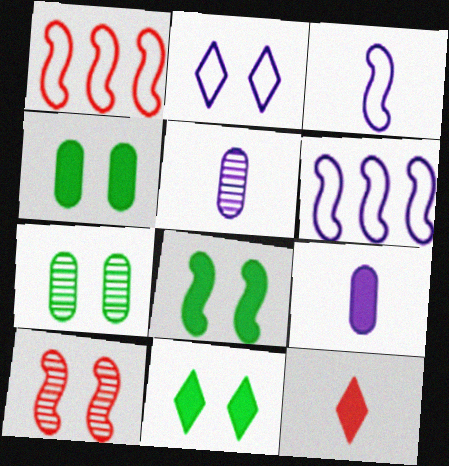[[1, 5, 11], 
[2, 4, 10], 
[4, 8, 11], 
[6, 7, 12]]